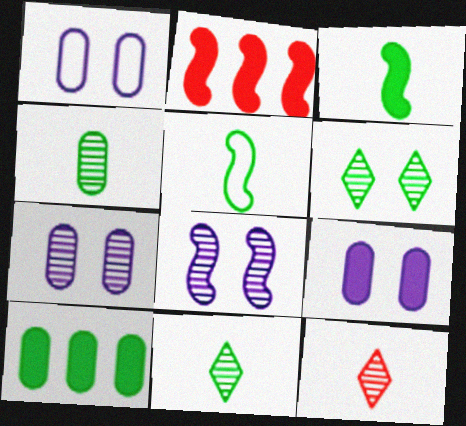[[1, 2, 11], 
[1, 7, 9], 
[2, 5, 8], 
[5, 6, 10]]